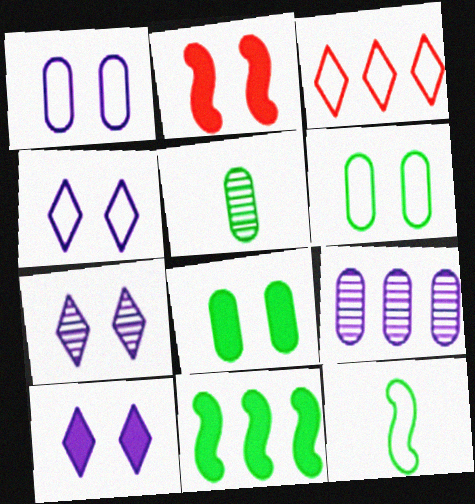[[1, 3, 12], 
[2, 6, 7], 
[2, 8, 10], 
[3, 9, 11], 
[4, 7, 10]]